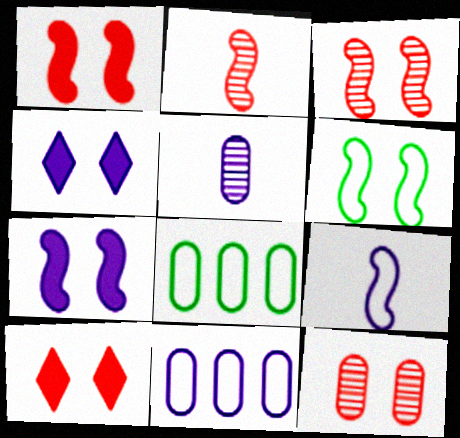[[2, 4, 8], 
[3, 6, 7], 
[4, 6, 12]]